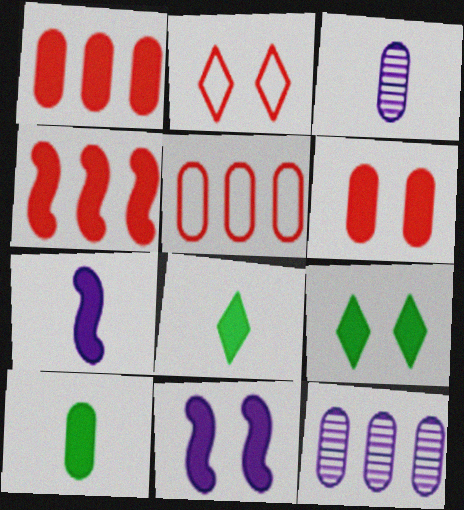[[1, 7, 9], 
[1, 8, 11], 
[6, 9, 11]]